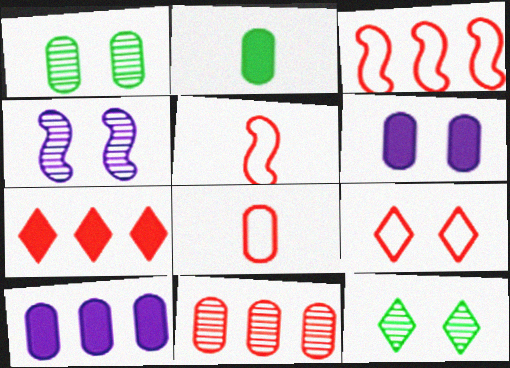[[1, 8, 10], 
[3, 7, 11], 
[3, 8, 9], 
[5, 10, 12]]